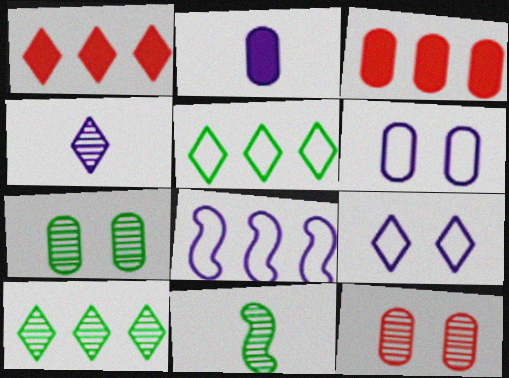[[1, 6, 11], 
[3, 8, 10], 
[3, 9, 11], 
[7, 10, 11]]